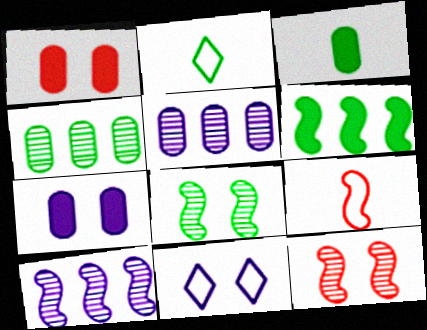[[1, 2, 10], 
[1, 8, 11]]